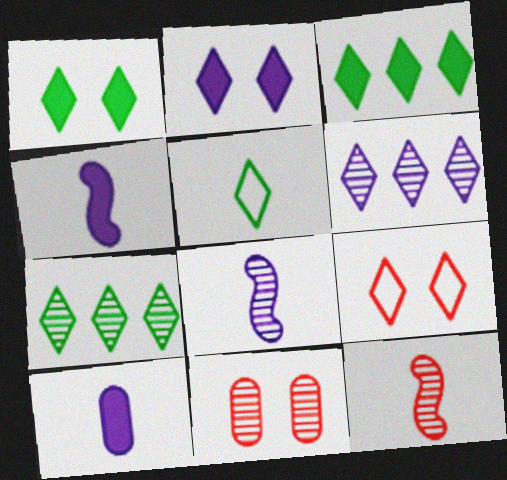[[1, 5, 7], 
[5, 10, 12], 
[7, 8, 11]]